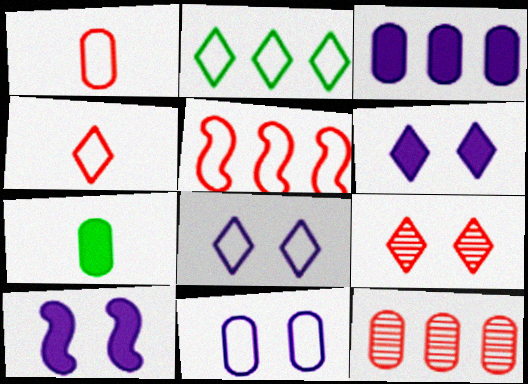[[2, 4, 8], 
[7, 11, 12]]